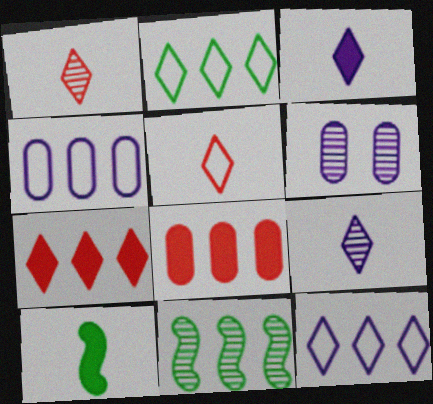[[1, 6, 11], 
[4, 7, 11], 
[8, 11, 12]]